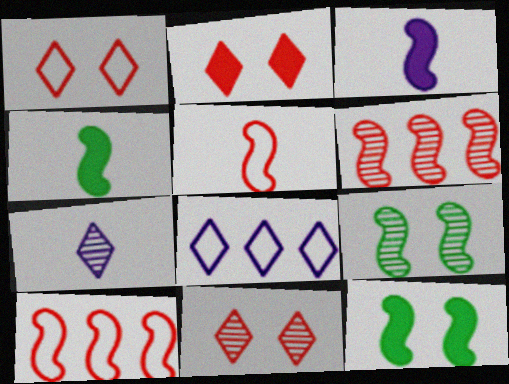[[1, 2, 11], 
[3, 9, 10]]